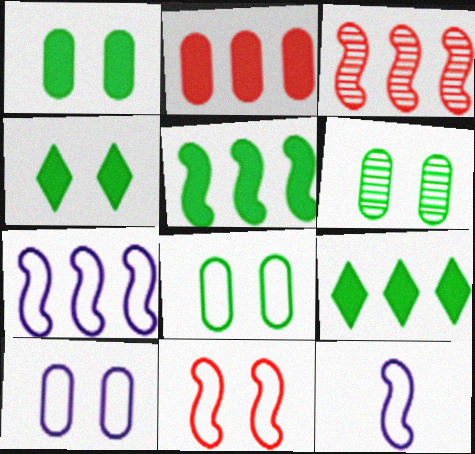[[1, 6, 8], 
[3, 5, 7]]